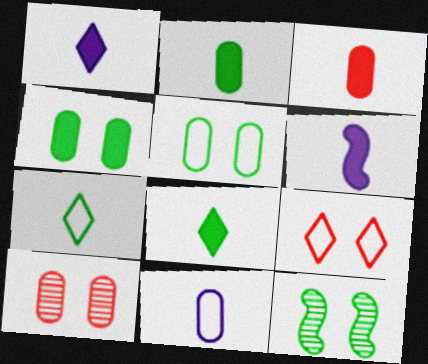[[3, 6, 8]]